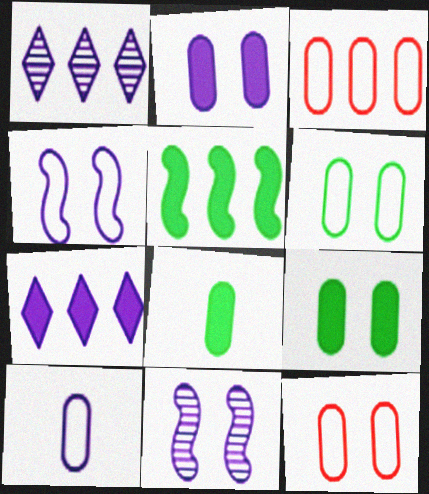[[1, 3, 5], 
[3, 6, 10], 
[7, 10, 11]]